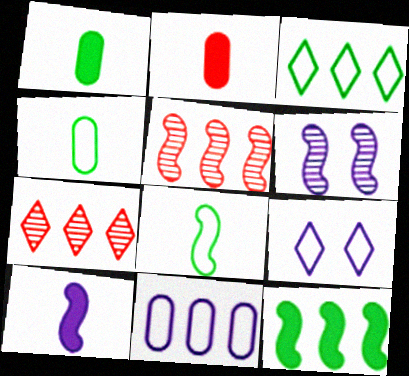[[1, 5, 9], 
[2, 3, 6], 
[7, 11, 12]]